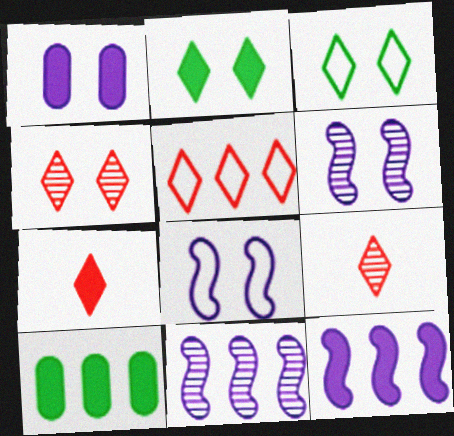[[4, 5, 7], 
[5, 10, 11], 
[8, 9, 10]]